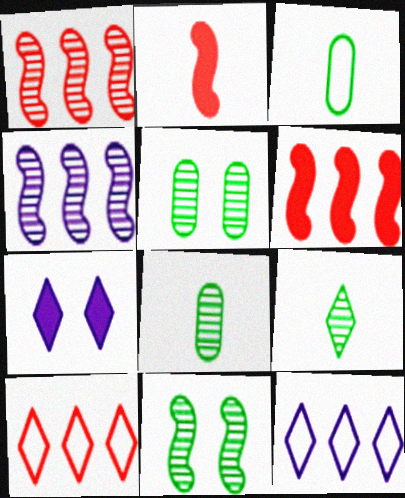[[1, 3, 7], 
[2, 5, 12], 
[7, 9, 10]]